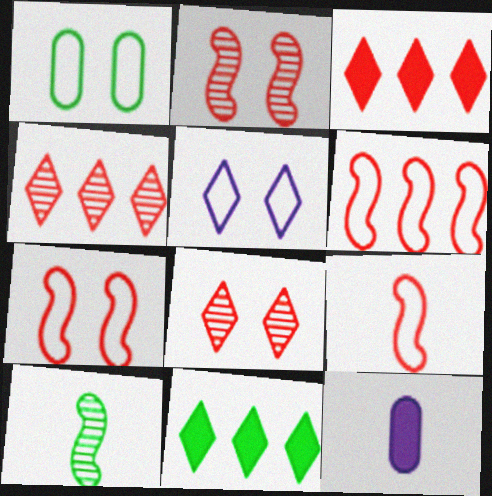[[1, 5, 7], 
[1, 10, 11], 
[6, 7, 9]]